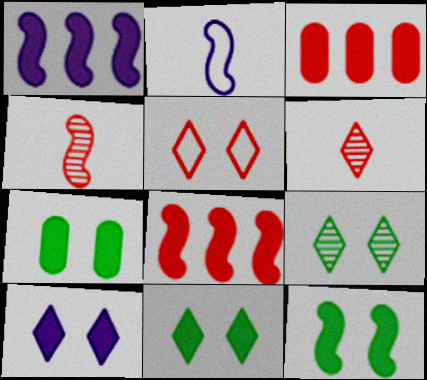[[2, 3, 9], 
[3, 4, 5], 
[5, 9, 10], 
[7, 11, 12]]